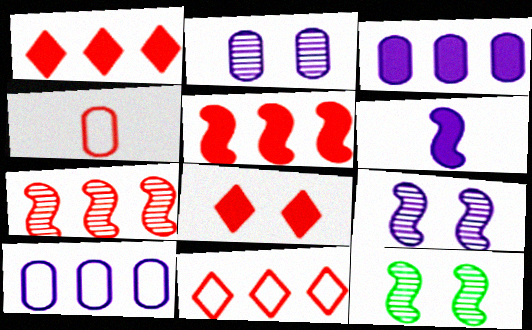[[4, 7, 8]]